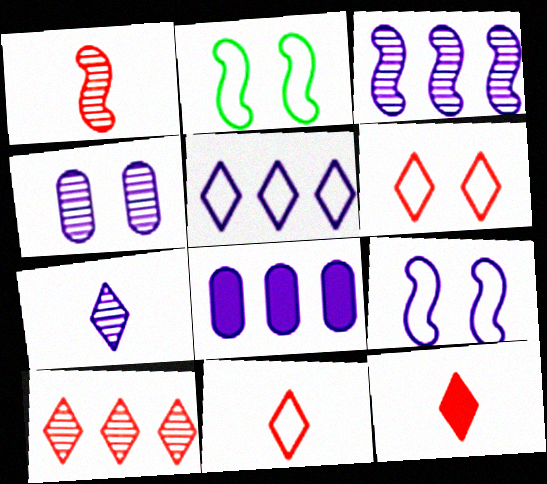[[3, 4, 7], 
[3, 5, 8], 
[6, 10, 12], 
[7, 8, 9]]